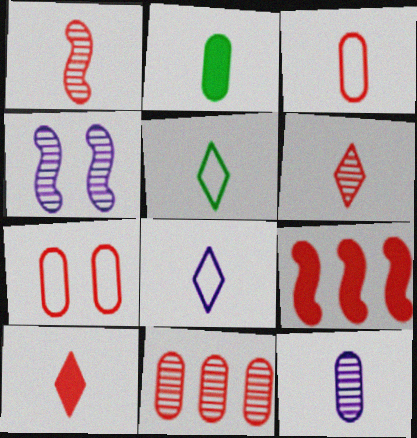[[1, 2, 8], 
[1, 3, 10], 
[2, 3, 12], 
[6, 7, 9]]